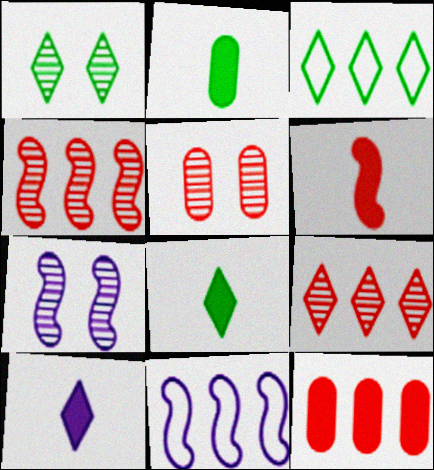[[1, 3, 8], 
[1, 5, 7], 
[2, 6, 10], 
[5, 8, 11]]